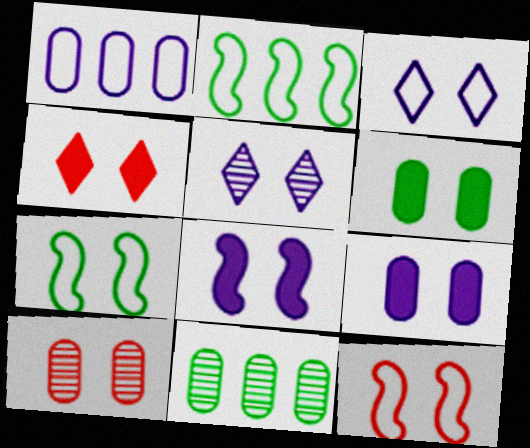[[4, 6, 8], 
[4, 10, 12], 
[5, 6, 12]]